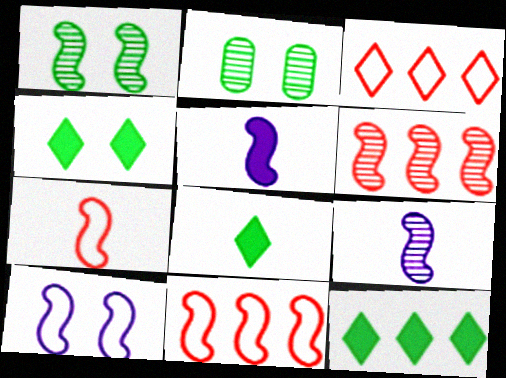[[1, 5, 11], 
[1, 6, 9], 
[2, 3, 5], 
[4, 8, 12]]